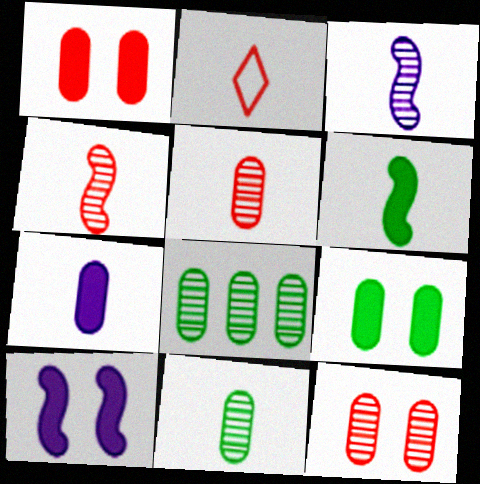[[2, 8, 10]]